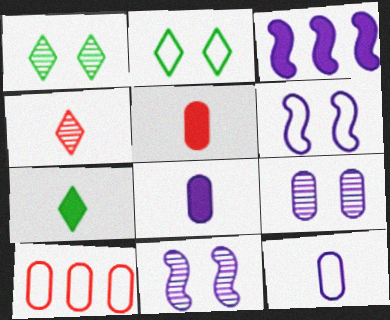[[7, 10, 11]]